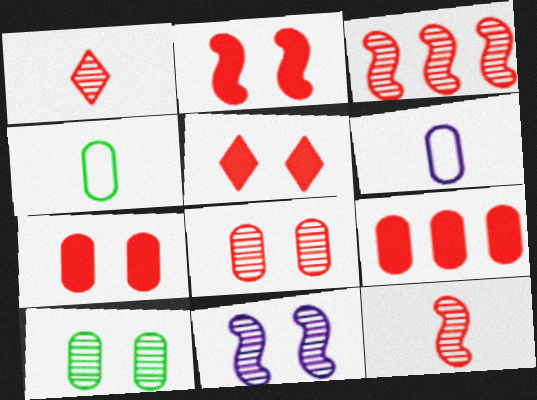[[1, 3, 8], 
[2, 5, 7], 
[6, 9, 10]]